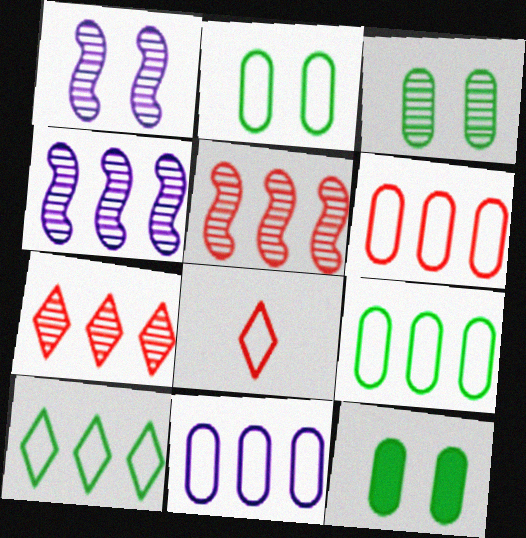[[2, 3, 12], 
[4, 8, 12], 
[6, 9, 11]]